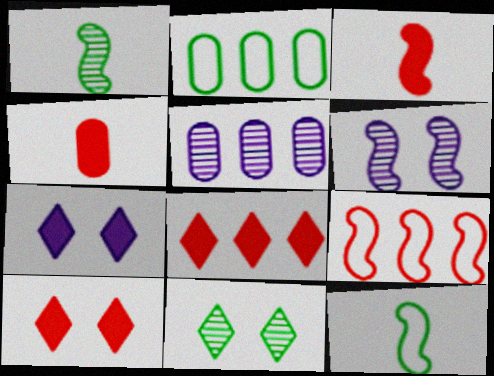[[5, 10, 12]]